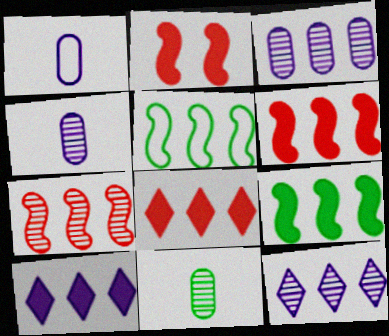[[3, 5, 8]]